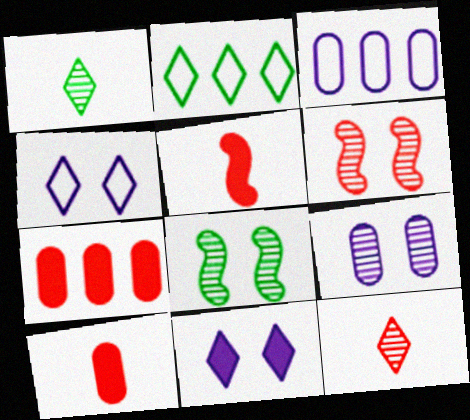[[2, 5, 9], 
[2, 11, 12]]